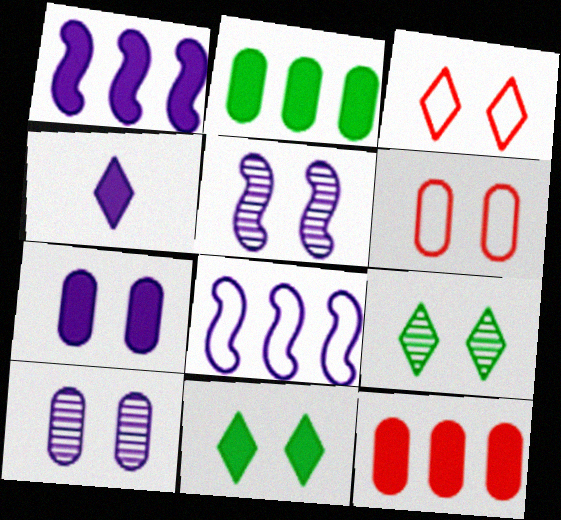[[1, 4, 7], 
[4, 8, 10], 
[5, 6, 11]]